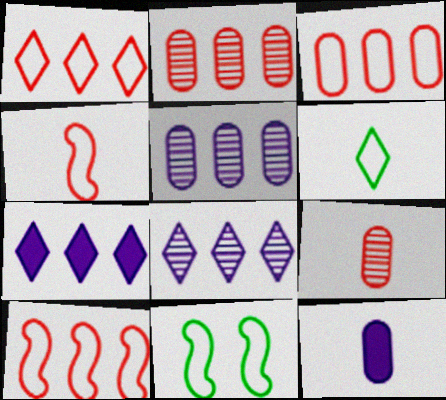[[1, 3, 10], 
[7, 9, 11]]